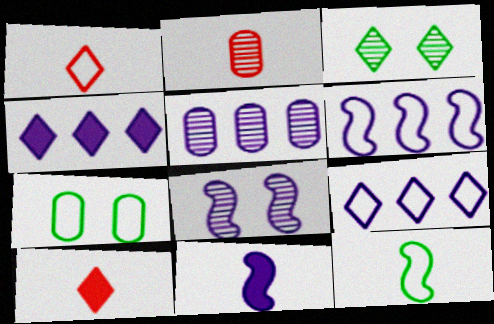[[1, 3, 4], 
[1, 6, 7], 
[3, 9, 10], 
[4, 5, 6], 
[6, 8, 11]]